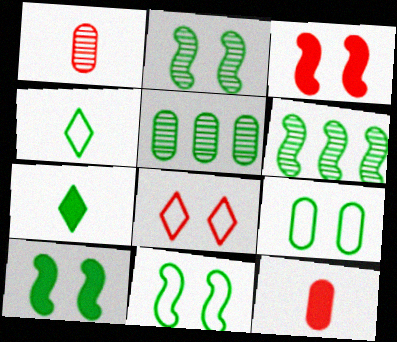[[2, 10, 11], 
[4, 5, 10], 
[5, 7, 11], 
[6, 7, 9]]